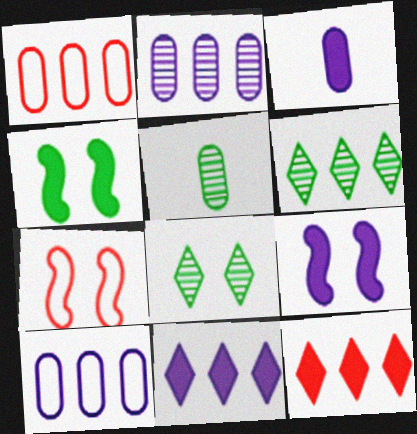[[3, 4, 12], 
[3, 6, 7], 
[3, 9, 11], 
[5, 7, 11]]